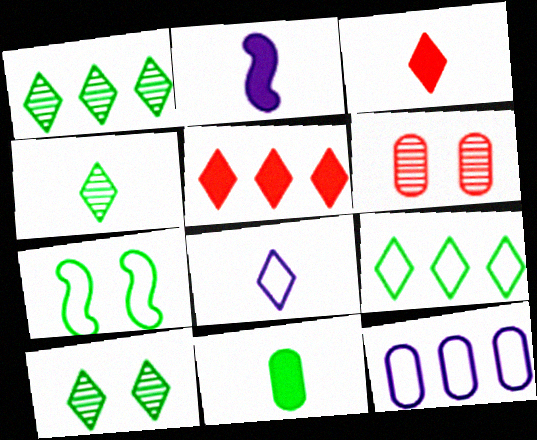[[1, 4, 10], 
[1, 7, 11], 
[2, 3, 11], 
[2, 6, 9], 
[3, 4, 8], 
[5, 8, 10], 
[6, 11, 12]]